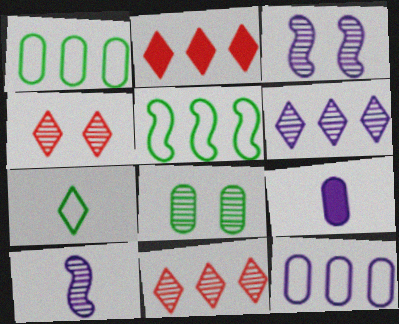[[3, 4, 8], 
[4, 5, 9], 
[8, 10, 11]]